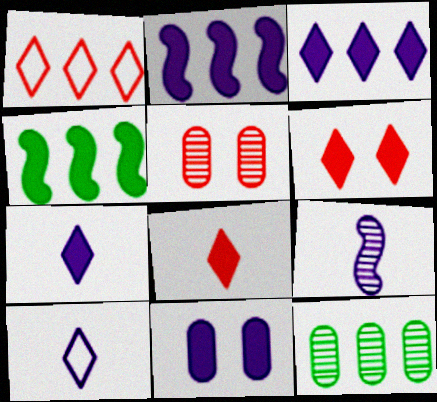[[1, 2, 12], 
[2, 7, 11], 
[4, 5, 10], 
[4, 8, 11]]